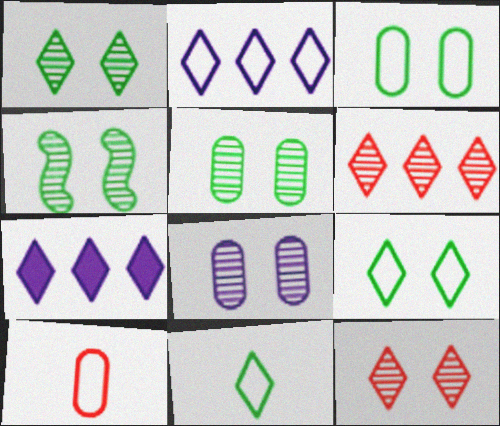[[1, 4, 5], 
[4, 7, 10], 
[4, 8, 12], 
[7, 11, 12]]